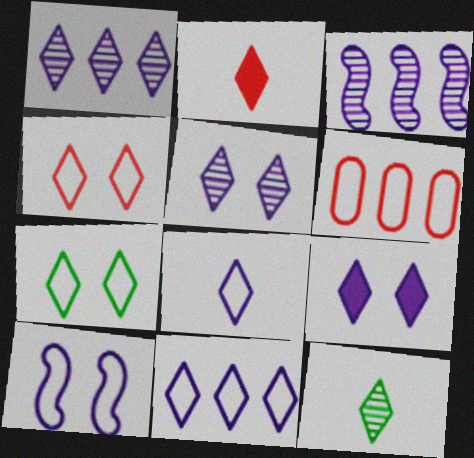[[1, 2, 7], 
[1, 8, 9], 
[2, 8, 12]]